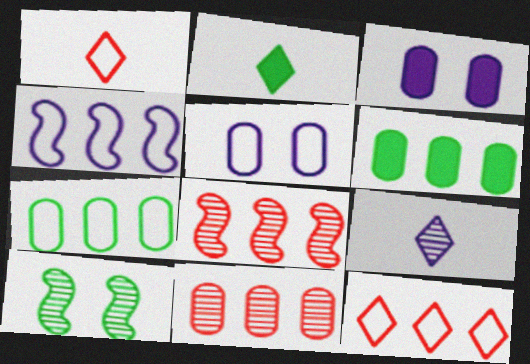[[1, 2, 9], 
[2, 5, 8], 
[2, 7, 10], 
[3, 4, 9], 
[4, 7, 12], 
[9, 10, 11]]